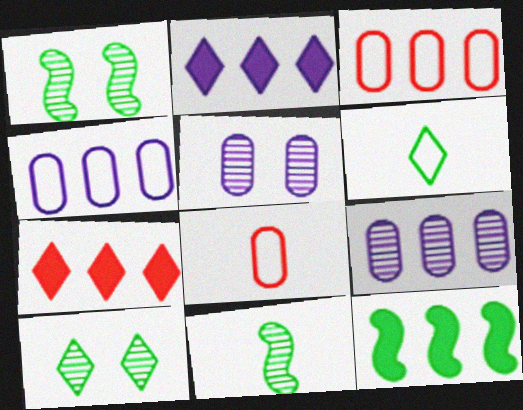[[1, 2, 8]]